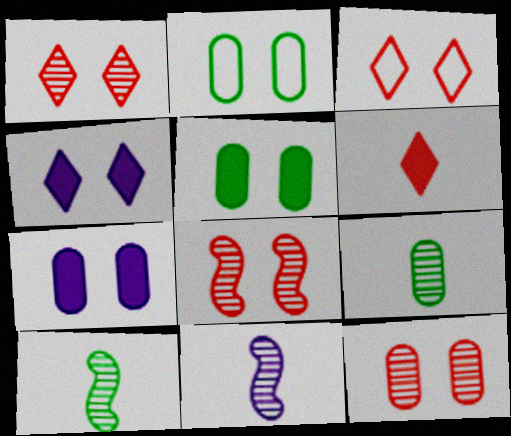[[1, 8, 12], 
[2, 4, 8], 
[2, 7, 12]]